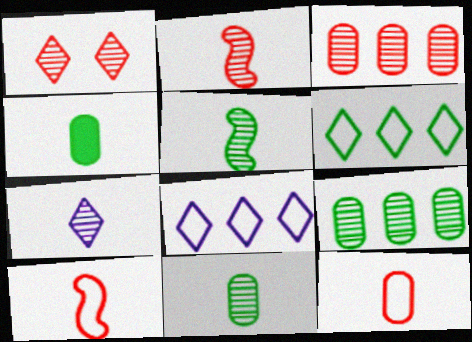[[1, 2, 3], 
[2, 7, 11], 
[4, 7, 10]]